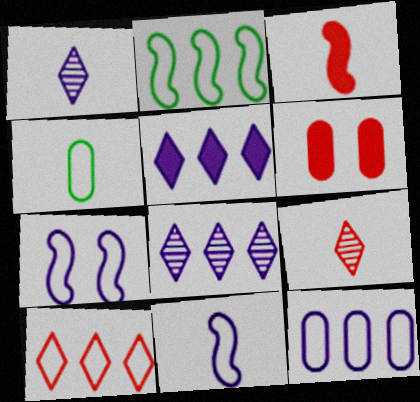[[1, 2, 6], 
[1, 3, 4], 
[2, 10, 12], 
[4, 7, 10]]